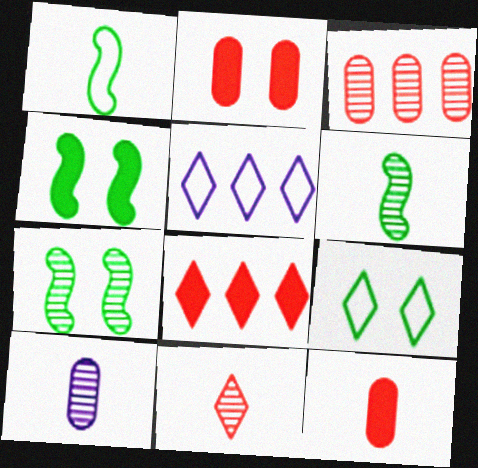[[2, 5, 6], 
[5, 7, 12], 
[6, 10, 11]]